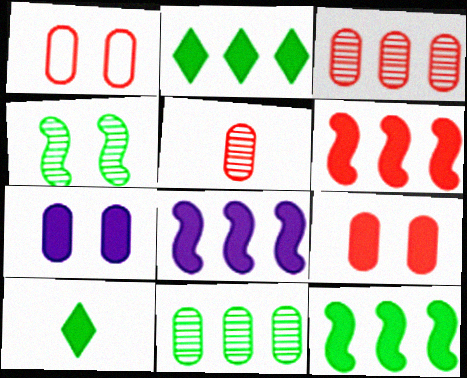[[6, 7, 10], 
[6, 8, 12], 
[8, 9, 10]]